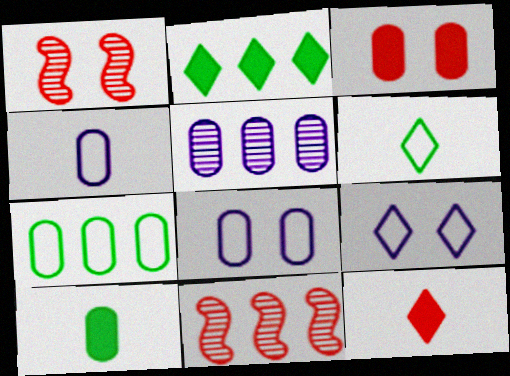[[1, 2, 4], 
[9, 10, 11]]